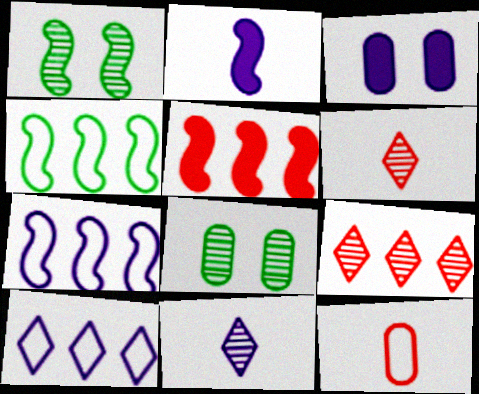[[3, 4, 6], 
[3, 7, 11]]